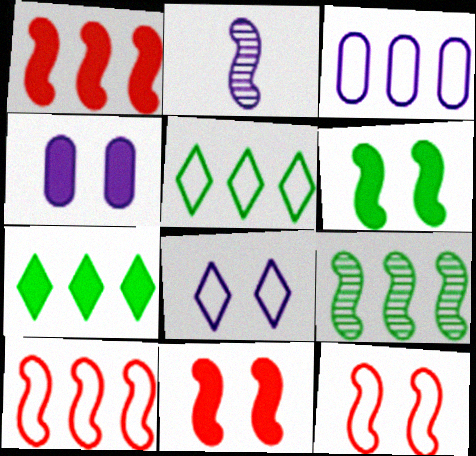[[2, 6, 10], 
[3, 5, 10]]